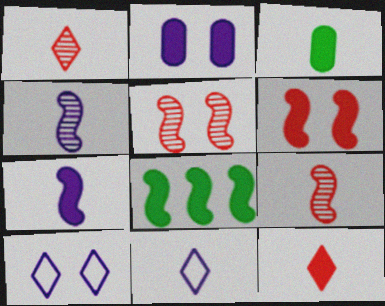[[2, 8, 12], 
[3, 7, 12], 
[3, 9, 11], 
[6, 7, 8]]